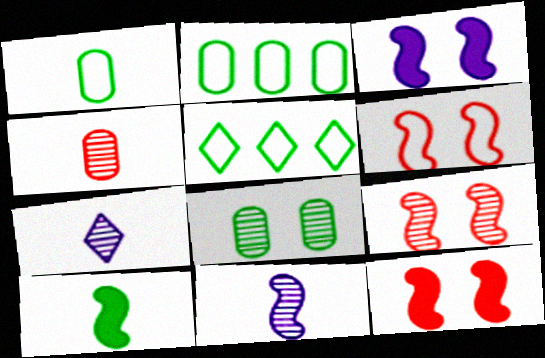[[2, 7, 12], 
[3, 4, 5], 
[5, 8, 10], 
[6, 9, 12]]